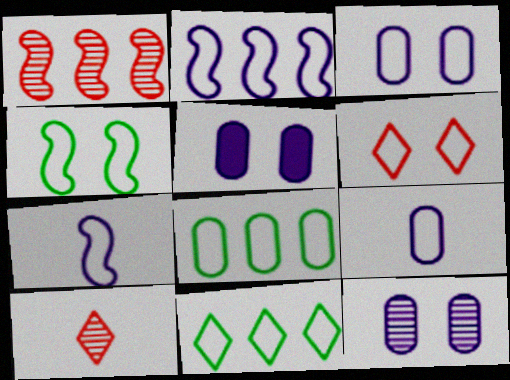[[3, 4, 6], 
[3, 5, 12], 
[6, 7, 8]]